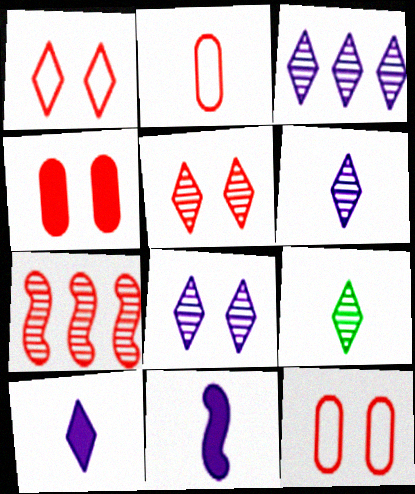[[2, 9, 11], 
[3, 5, 9], 
[3, 6, 8]]